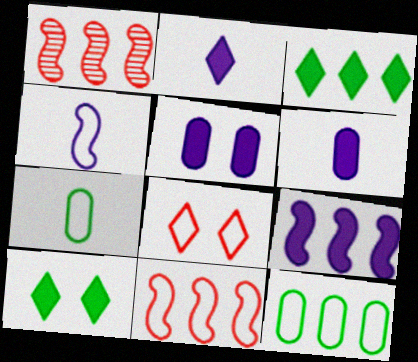[[2, 5, 9], 
[4, 8, 12]]